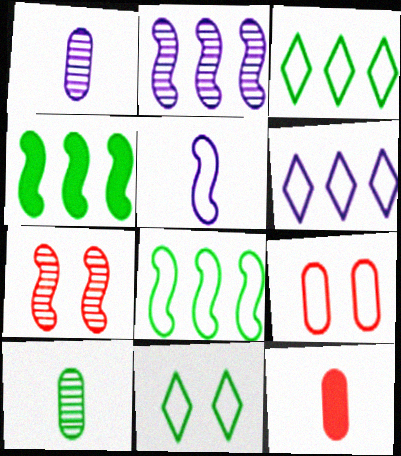[[2, 11, 12], 
[3, 5, 9], 
[4, 5, 7], 
[4, 10, 11]]